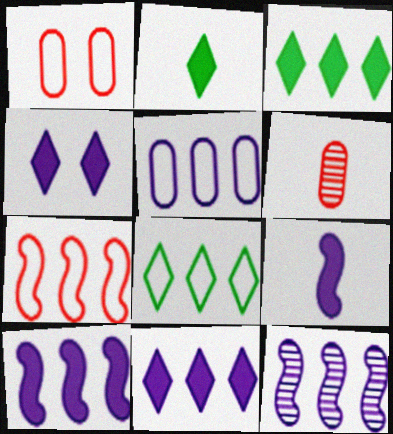[[1, 2, 12], 
[5, 7, 8], 
[5, 11, 12]]